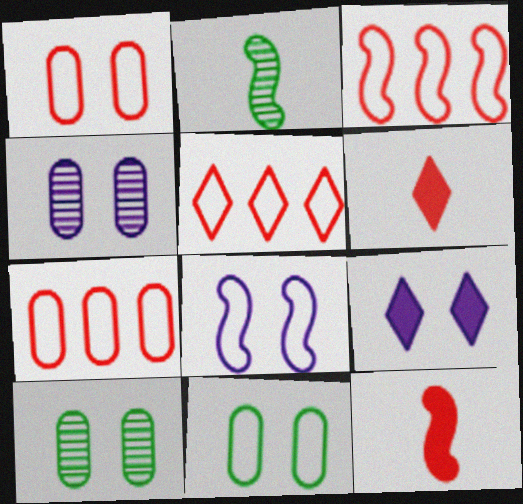[[2, 7, 9], 
[3, 5, 7], 
[4, 8, 9]]